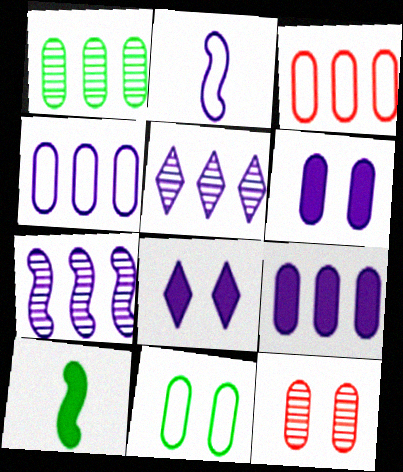[[1, 3, 9], 
[2, 5, 6], 
[6, 11, 12]]